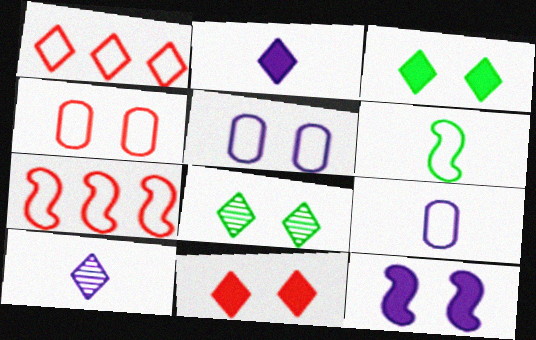[[1, 2, 8], 
[1, 3, 10], 
[1, 5, 6], 
[4, 8, 12]]